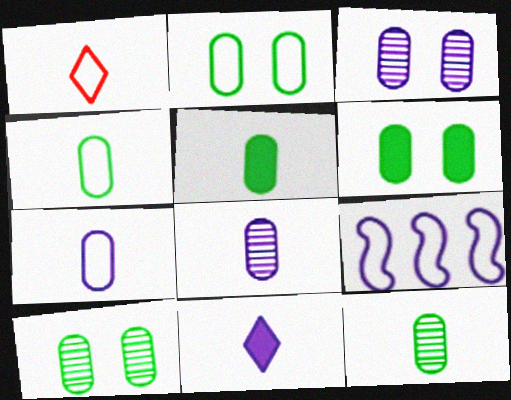[[1, 2, 9], 
[2, 6, 10], 
[3, 9, 11], 
[4, 5, 12]]